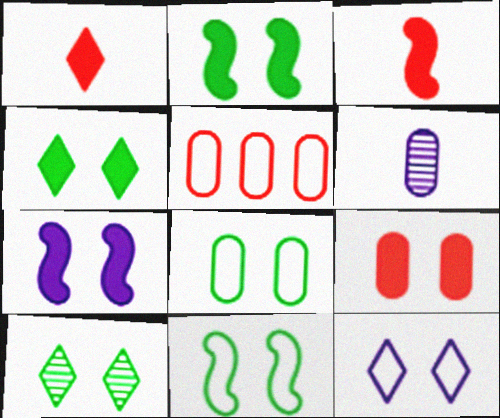[[2, 8, 10], 
[4, 7, 9]]